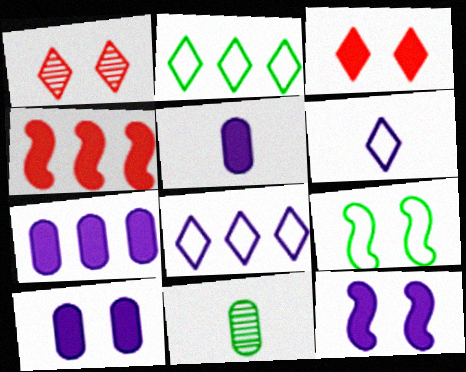[[1, 9, 10], 
[5, 7, 10]]